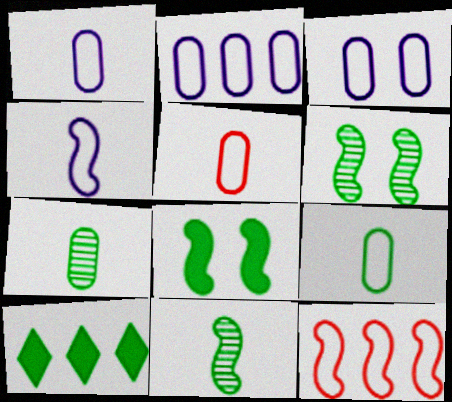[[1, 2, 3], 
[1, 5, 9], 
[6, 9, 10]]